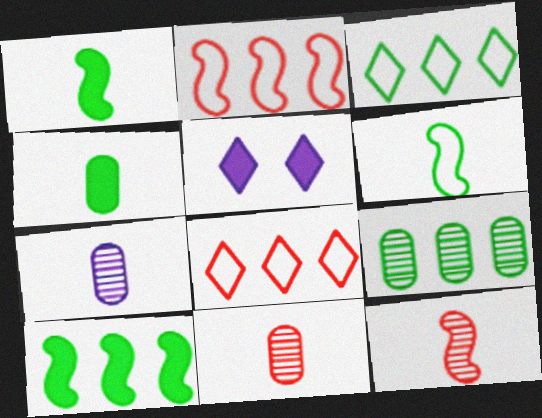[[3, 9, 10]]